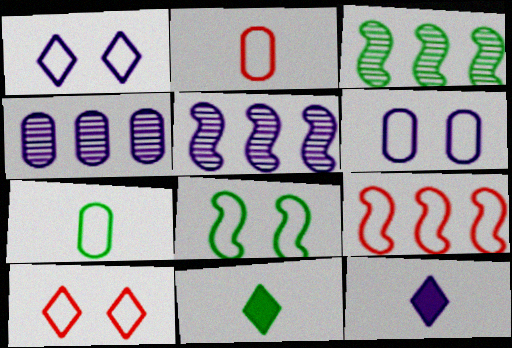[[1, 7, 9], 
[2, 9, 10], 
[5, 6, 12], 
[6, 8, 10]]